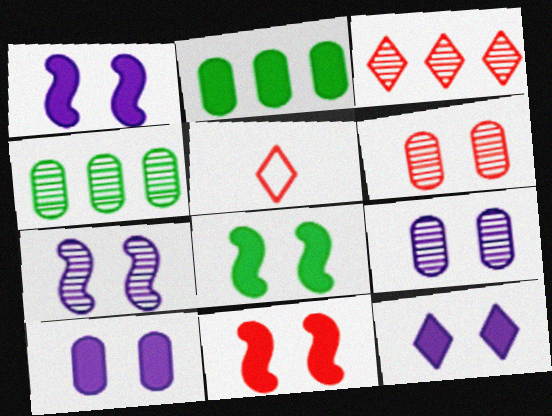[[1, 4, 5], 
[1, 8, 11], 
[1, 10, 12], 
[2, 5, 7]]